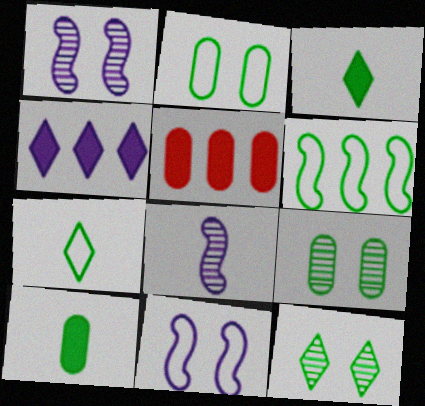[[1, 5, 7], 
[2, 6, 7], 
[3, 6, 9], 
[6, 10, 12]]